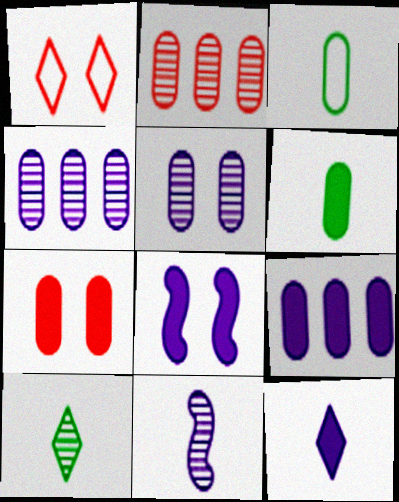[[3, 4, 7], 
[6, 7, 9], 
[8, 9, 12]]